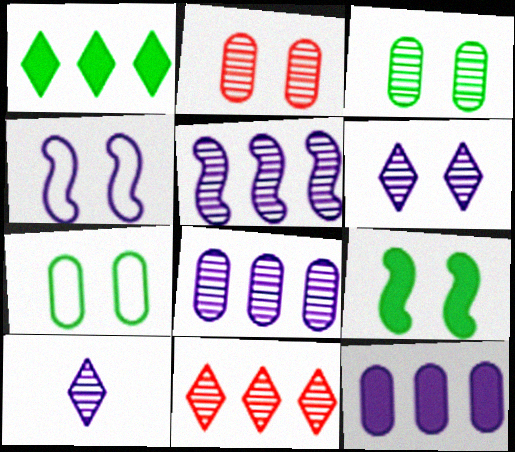[[4, 10, 12]]